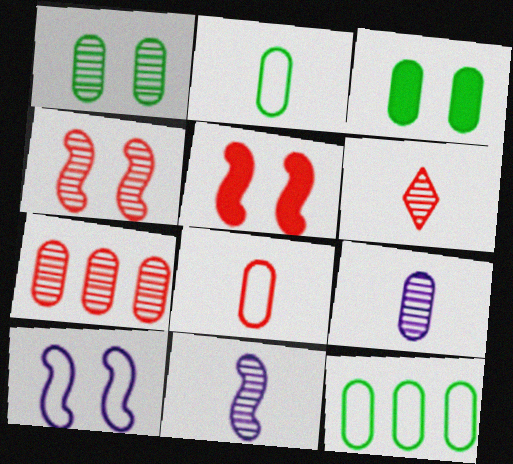[[1, 7, 9], 
[4, 6, 7]]